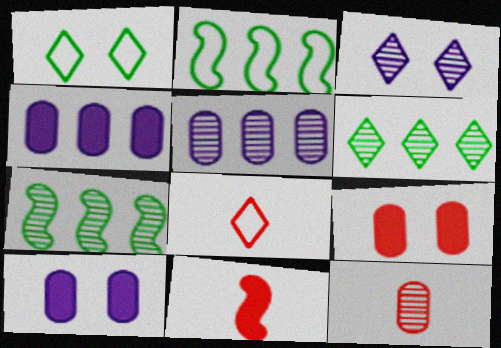[[1, 5, 11], 
[3, 7, 12], 
[7, 8, 10], 
[8, 11, 12]]